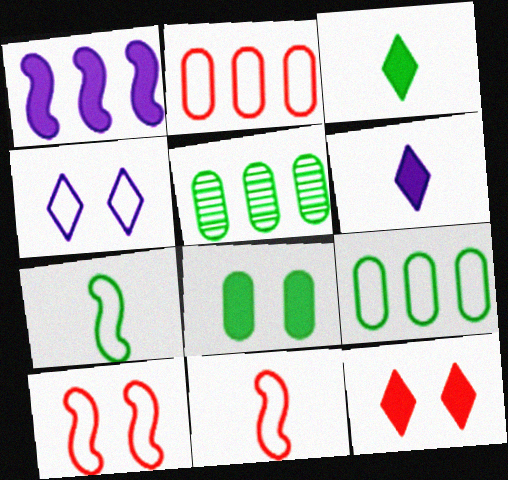[[2, 4, 7], 
[4, 9, 11], 
[5, 6, 10]]